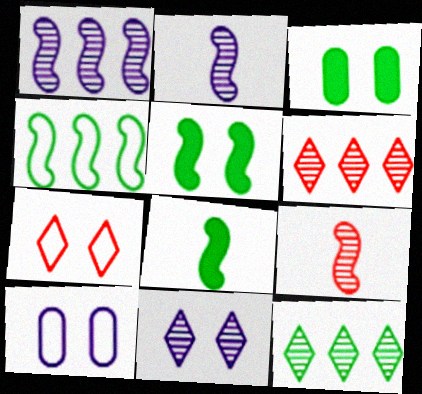[[6, 8, 10]]